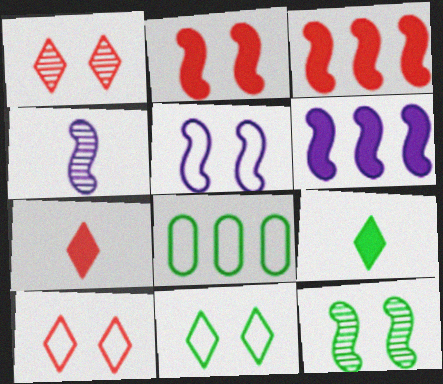[[2, 5, 12], 
[4, 5, 6], 
[8, 9, 12]]